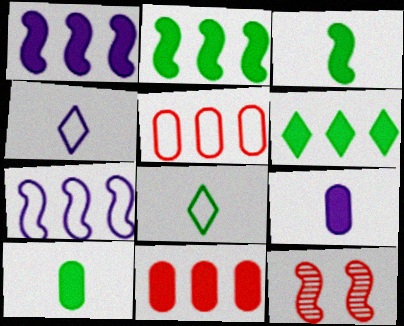[[1, 6, 11], 
[3, 7, 12]]